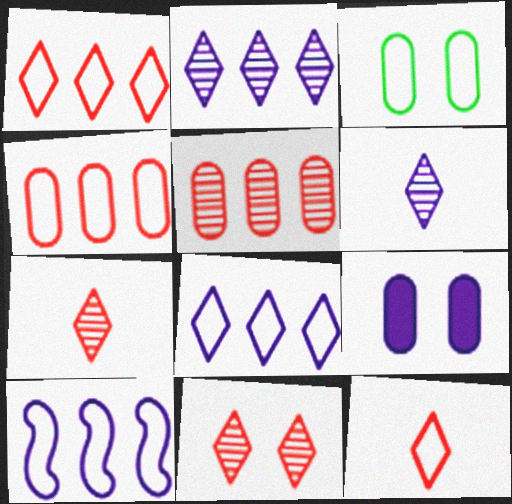[[3, 10, 12], 
[6, 9, 10]]